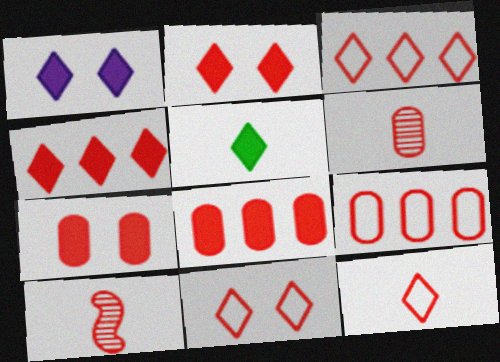[[1, 4, 5], 
[2, 9, 10], 
[3, 7, 10], 
[3, 11, 12], 
[6, 7, 9], 
[8, 10, 11]]